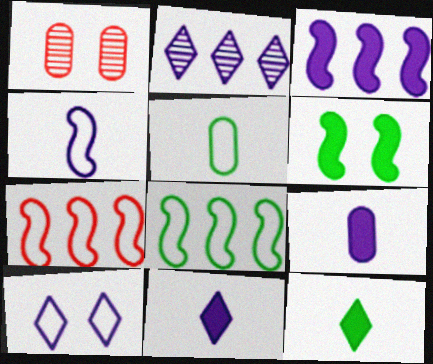[[1, 6, 10], 
[1, 8, 11], 
[2, 10, 11], 
[5, 7, 10]]